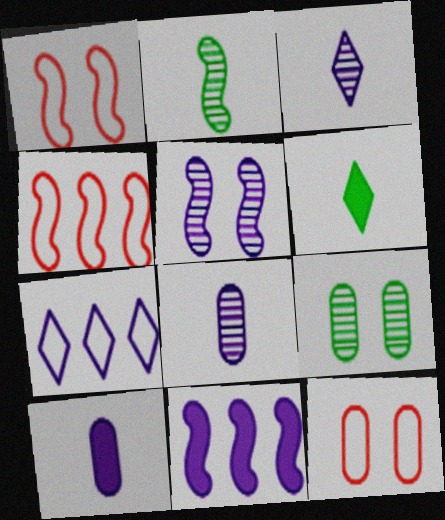[[1, 2, 11], 
[5, 7, 10]]